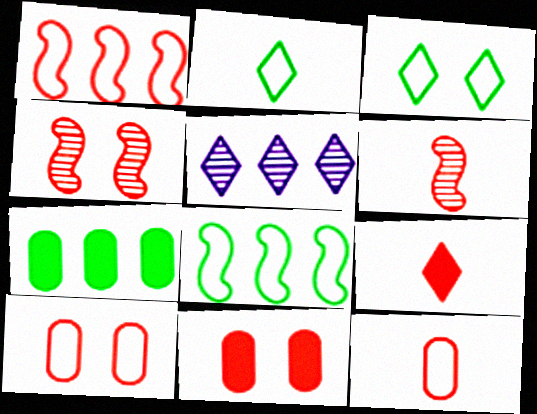[[1, 5, 7], 
[3, 5, 9], 
[6, 9, 12]]